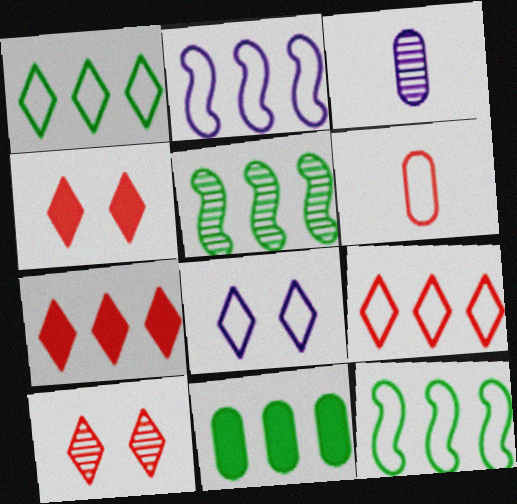[[1, 5, 11], 
[3, 4, 12], 
[3, 5, 10], 
[6, 8, 12]]